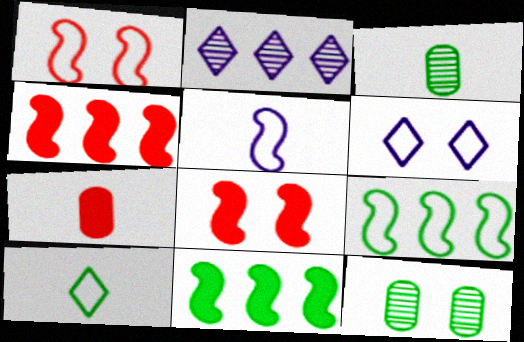[[1, 5, 9], 
[3, 4, 6], 
[6, 8, 12], 
[10, 11, 12]]